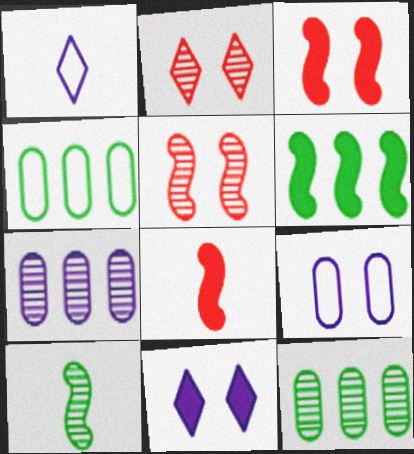[[1, 3, 12], 
[2, 7, 10]]